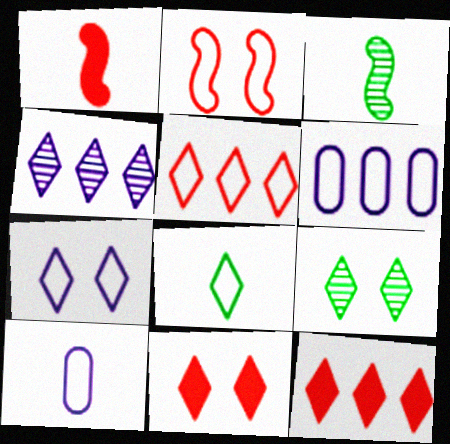[[1, 6, 9], 
[2, 6, 8], 
[3, 6, 11], 
[4, 8, 11], 
[5, 7, 8], 
[7, 9, 11]]